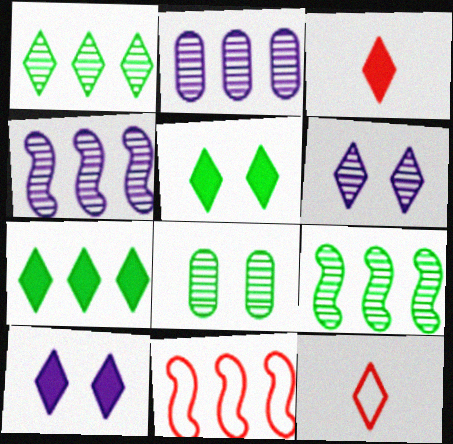[[1, 10, 12], 
[2, 7, 11], 
[3, 7, 10], 
[6, 7, 12]]